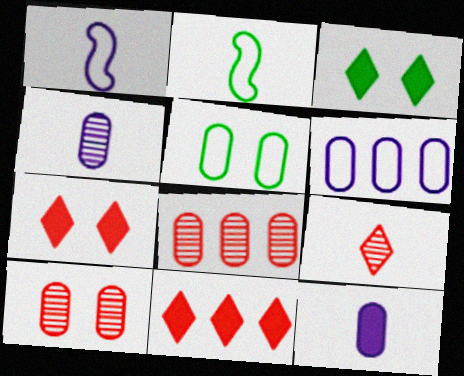[[1, 3, 8], 
[2, 9, 12], 
[5, 8, 12]]